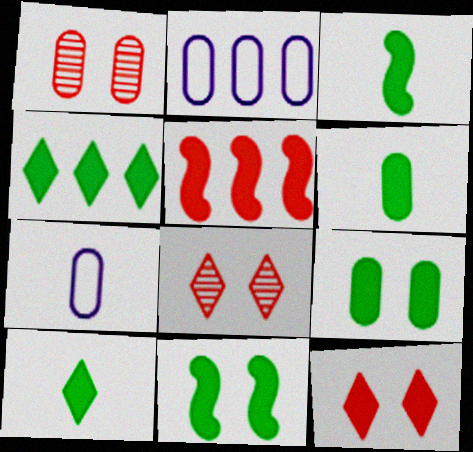[[1, 2, 6], 
[2, 3, 8], 
[3, 4, 9], 
[3, 6, 10], 
[4, 6, 11]]